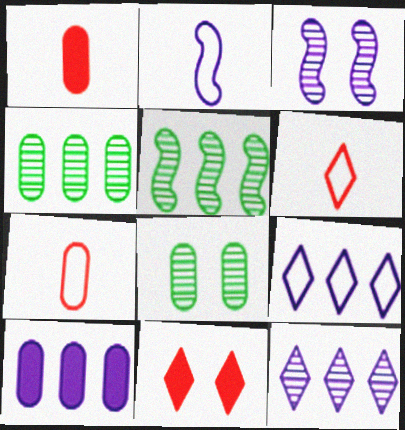[[2, 4, 11], 
[7, 8, 10]]